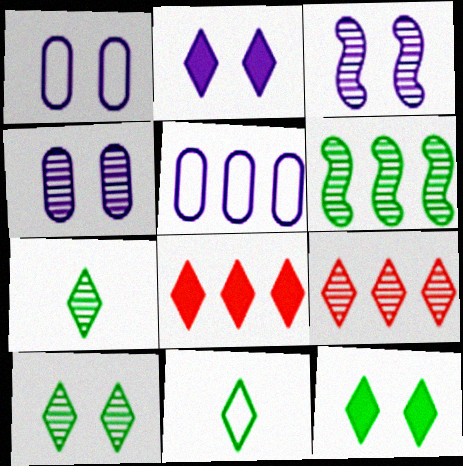[[1, 2, 3], 
[2, 9, 11], 
[5, 6, 8]]